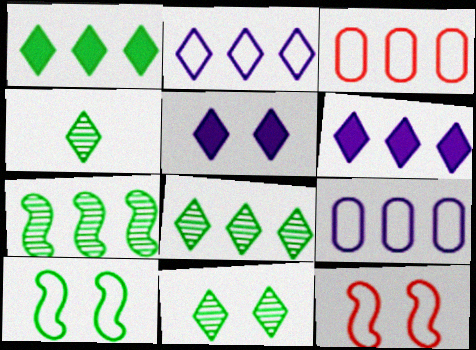[[3, 6, 7], 
[4, 8, 11]]